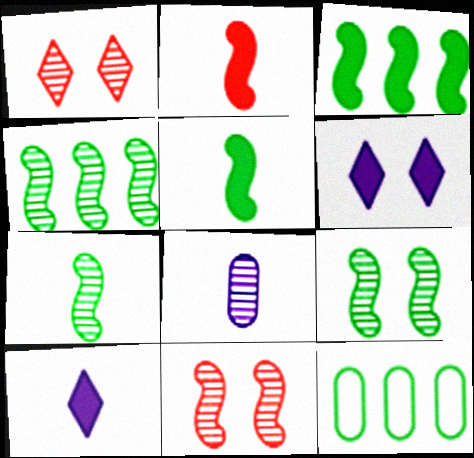[[1, 4, 8], 
[4, 7, 9], 
[10, 11, 12]]